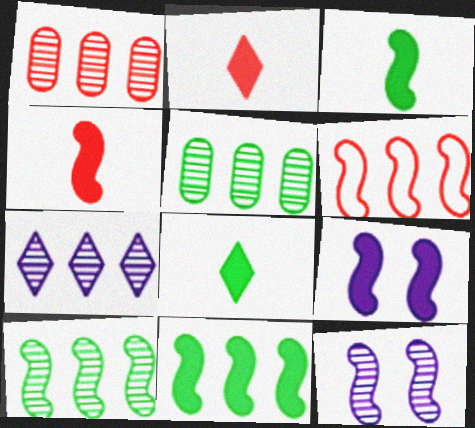[[1, 7, 10], 
[3, 6, 12], 
[4, 9, 11]]